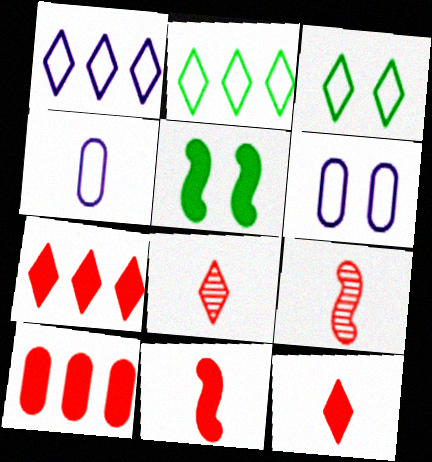[]